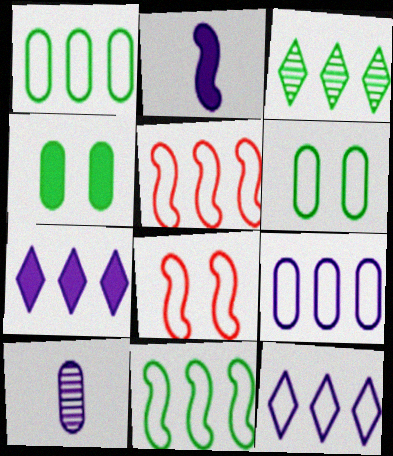[[1, 5, 12]]